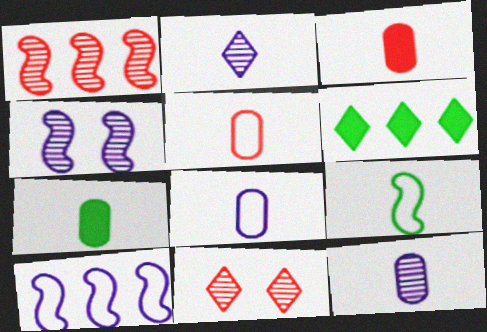[[2, 3, 9], 
[4, 5, 6], 
[5, 7, 12], 
[7, 10, 11]]